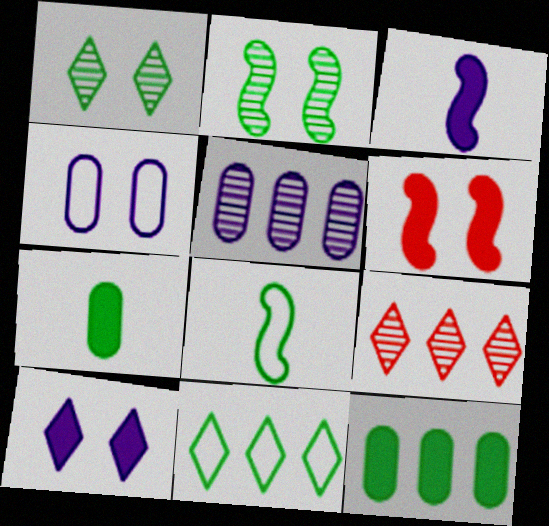[[1, 4, 6], 
[1, 8, 12], 
[2, 7, 11]]